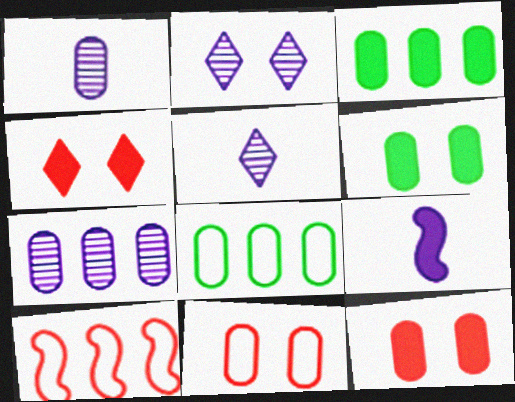[[1, 3, 11], 
[1, 8, 12], 
[3, 4, 9], 
[5, 6, 10]]